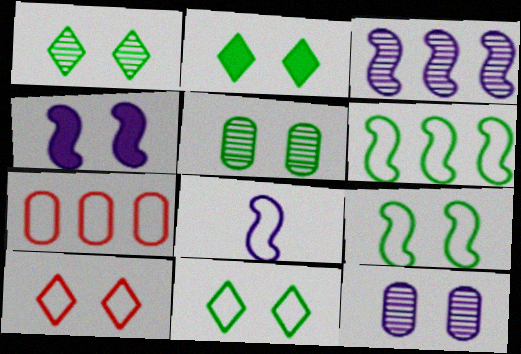[[1, 2, 11], 
[2, 5, 9], 
[3, 4, 8], 
[4, 5, 10], 
[7, 8, 11]]